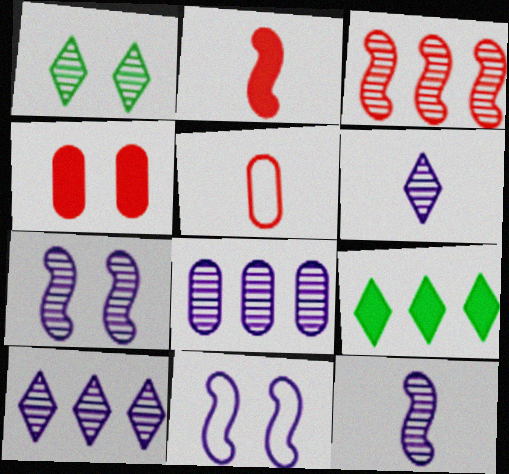[[1, 4, 11], 
[5, 7, 9], 
[6, 7, 8]]